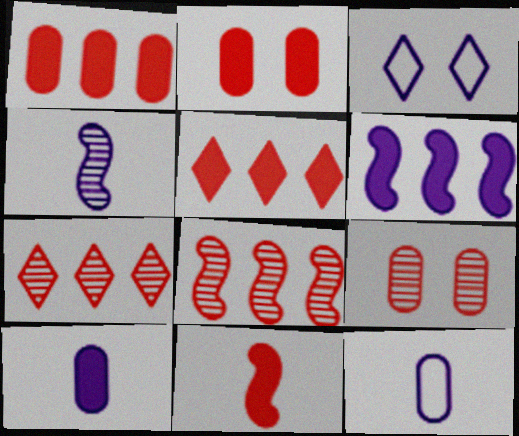[[2, 5, 11]]